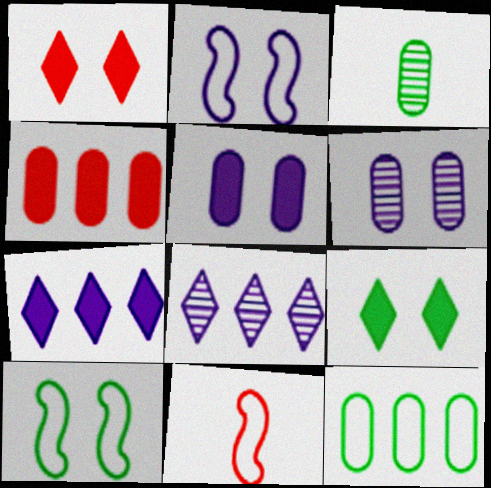[[1, 6, 10]]